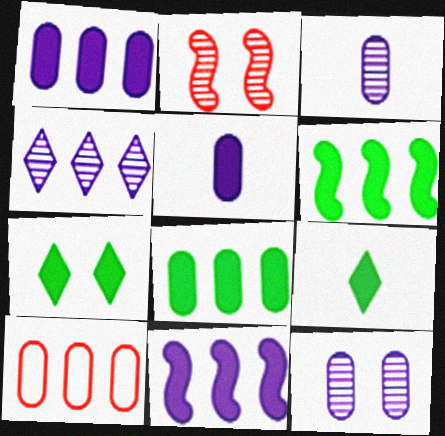[[4, 6, 10]]